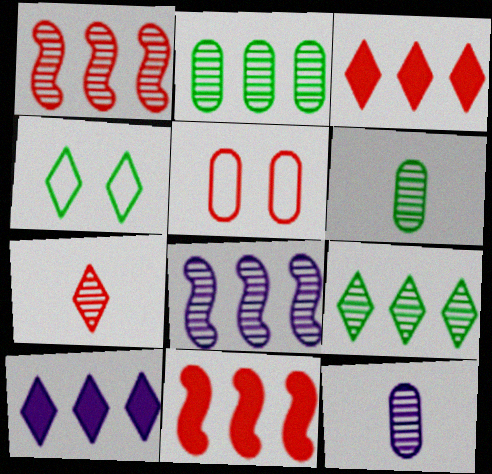[[4, 7, 10], 
[4, 11, 12], 
[5, 7, 11]]